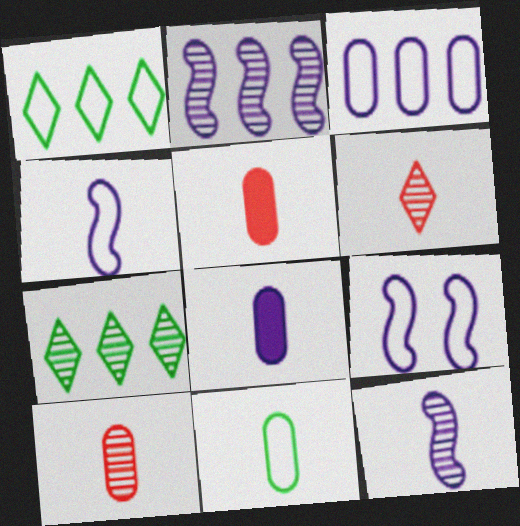[[5, 7, 9], 
[8, 10, 11]]